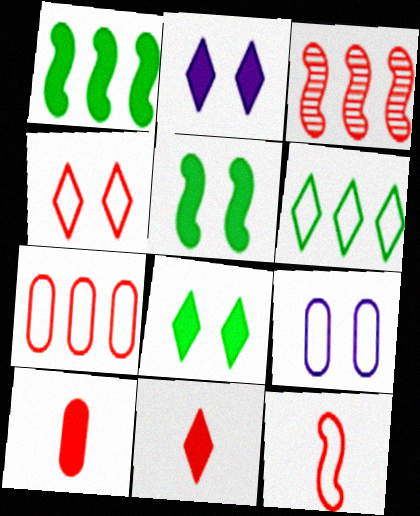[[1, 2, 10], 
[3, 4, 10], 
[4, 7, 12], 
[6, 9, 12]]